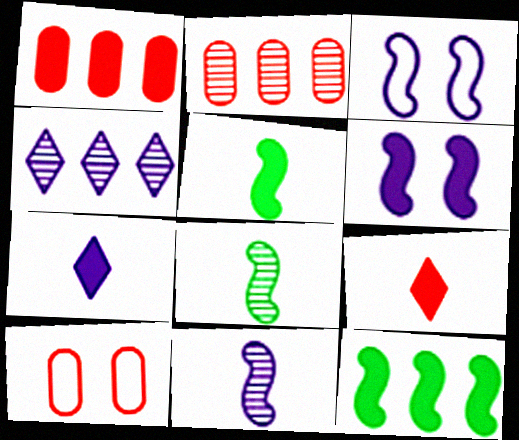[[4, 5, 10]]